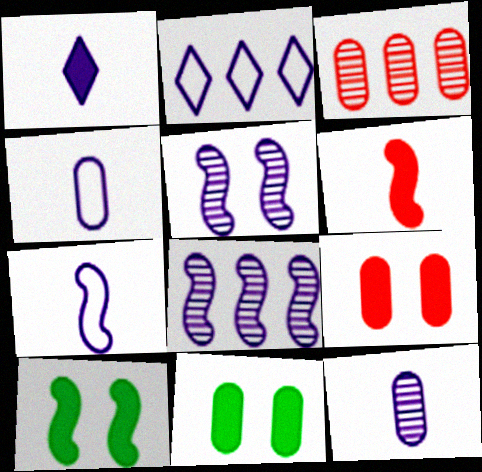[[1, 7, 12], 
[3, 4, 11]]